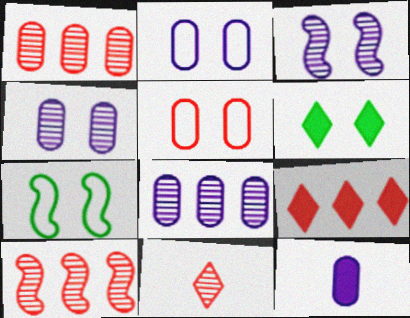[[2, 8, 12], 
[3, 5, 6]]